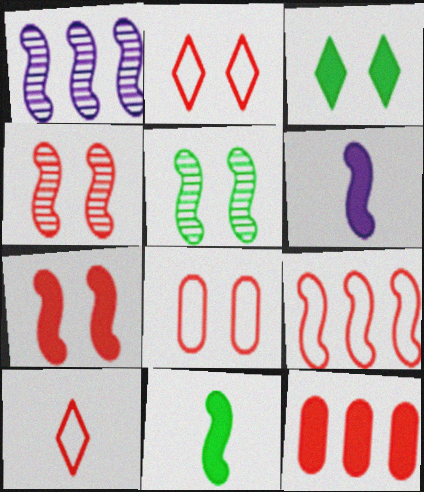[[3, 6, 12], 
[4, 10, 12], 
[5, 6, 9], 
[8, 9, 10]]